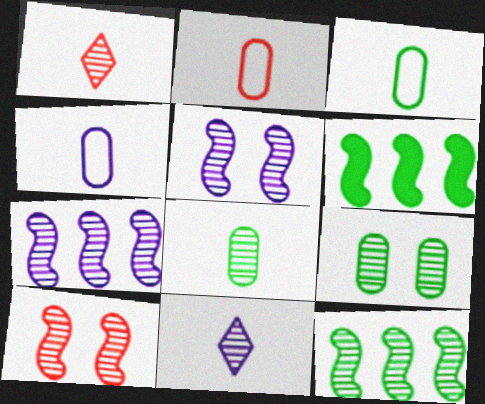[[1, 7, 9], 
[2, 3, 4]]